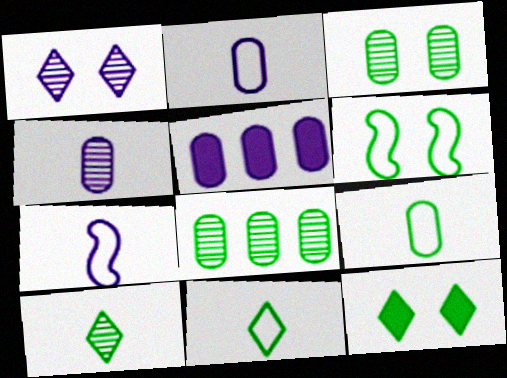[[1, 5, 7], 
[3, 6, 12]]